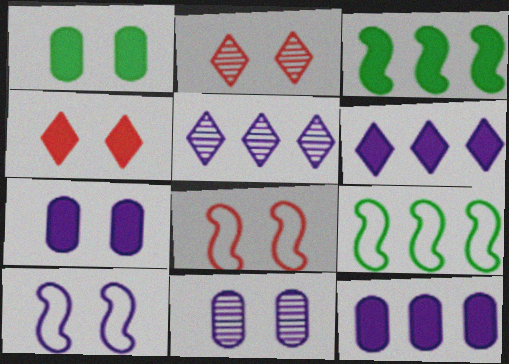[[1, 2, 10]]